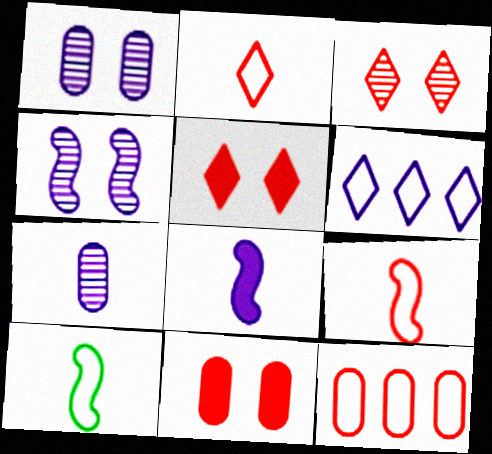[[1, 6, 8]]